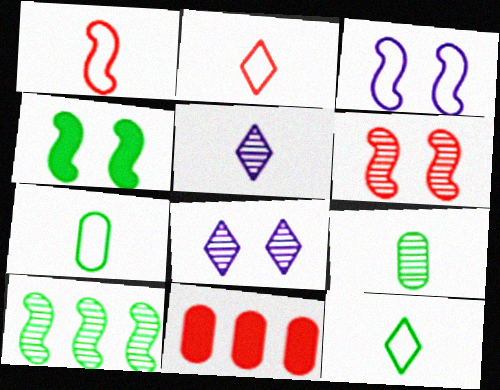[[2, 6, 11], 
[3, 4, 6]]